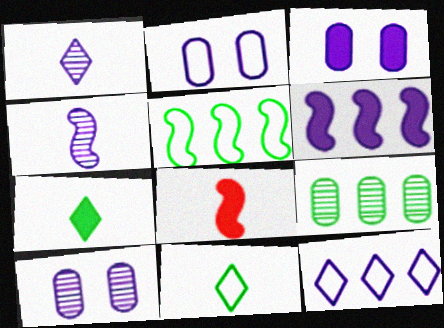[[1, 2, 6], 
[2, 3, 10], 
[3, 4, 12]]